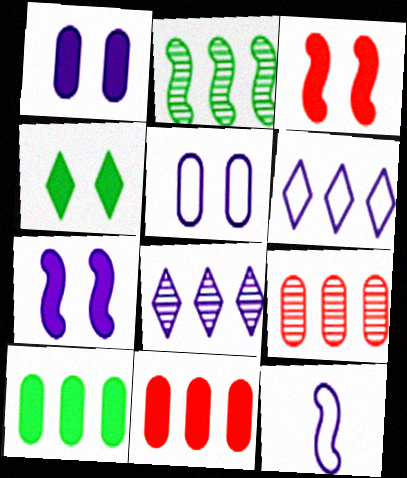[[1, 3, 4], 
[1, 8, 12], 
[2, 3, 12], 
[2, 6, 11], 
[2, 8, 9], 
[4, 9, 12], 
[5, 6, 12]]